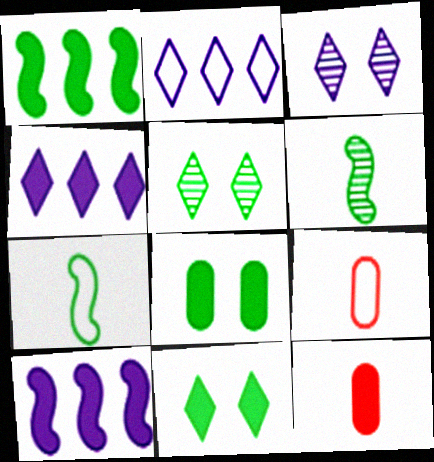[[1, 3, 9], 
[5, 9, 10], 
[10, 11, 12]]